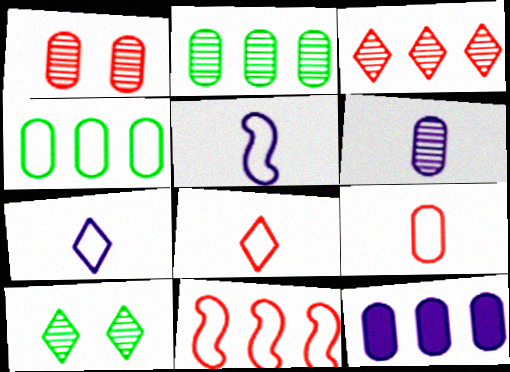[[1, 2, 6]]